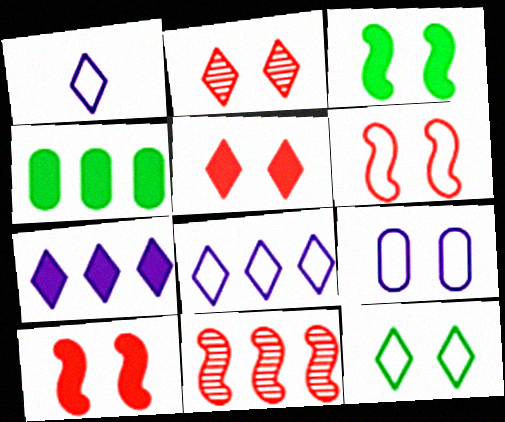[[2, 3, 9], 
[4, 8, 11], 
[6, 9, 12]]